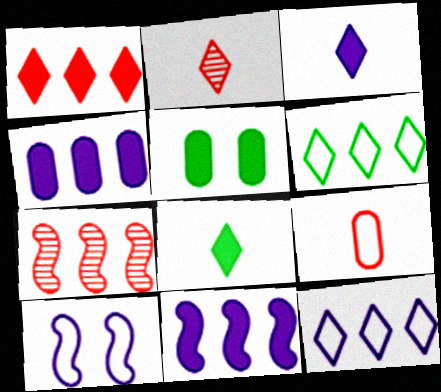[[4, 6, 7], 
[6, 9, 10]]